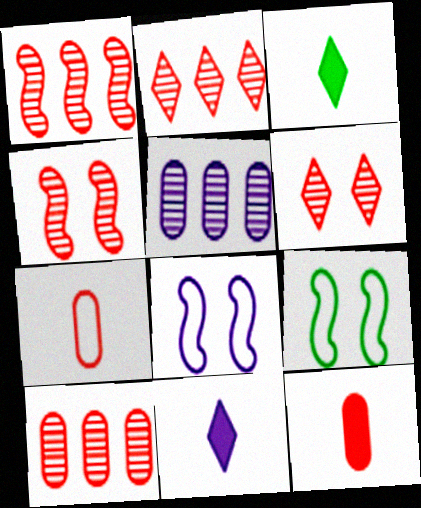[[1, 2, 10], 
[3, 8, 10], 
[5, 8, 11], 
[9, 10, 11]]